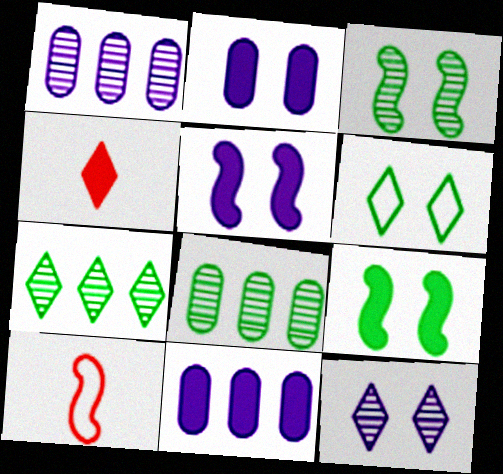[[2, 7, 10], 
[4, 9, 11]]